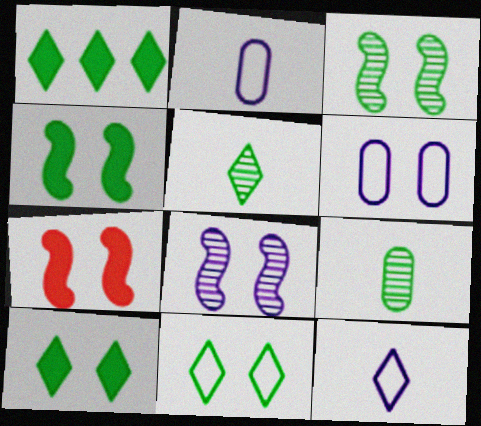[[1, 5, 11]]